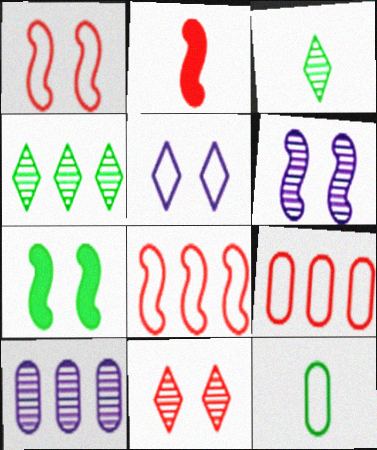[[1, 6, 7], 
[2, 9, 11], 
[4, 7, 12], 
[5, 8, 12]]